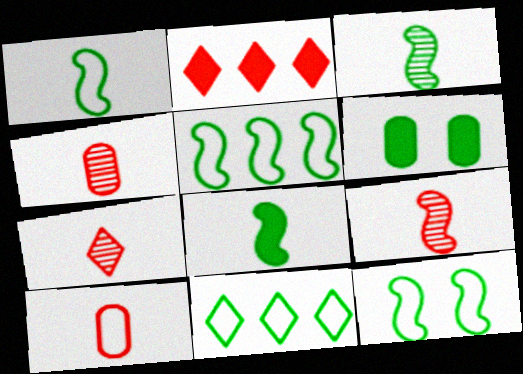[[1, 3, 8], 
[1, 5, 12], 
[3, 6, 11], 
[4, 7, 9]]